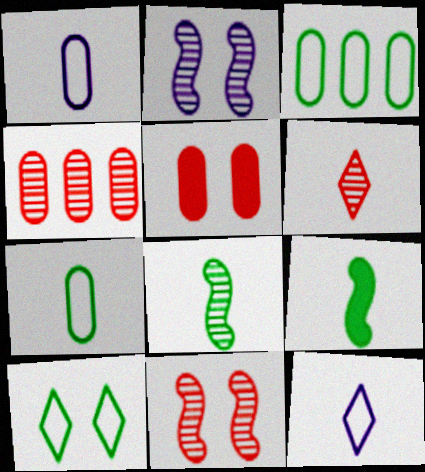[[1, 6, 9], 
[2, 5, 10], 
[4, 6, 11]]